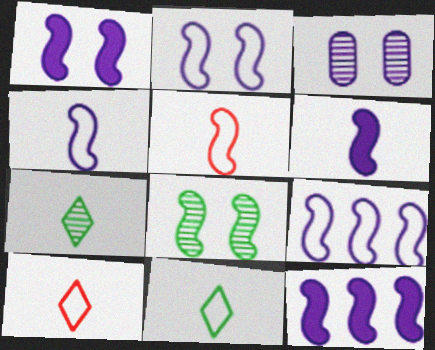[[1, 6, 12], 
[2, 4, 9], 
[5, 8, 12]]